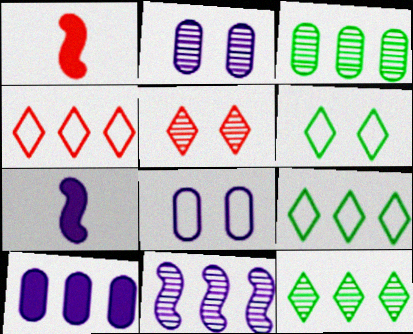[[1, 2, 9], 
[1, 8, 12]]